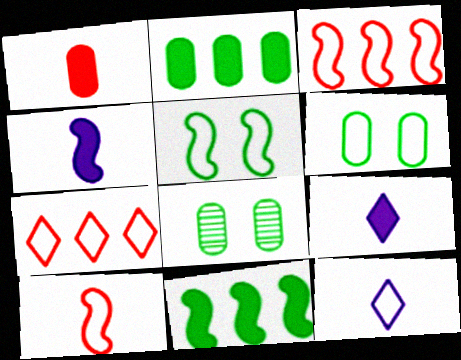[[3, 6, 12], 
[3, 8, 9], 
[4, 7, 8]]